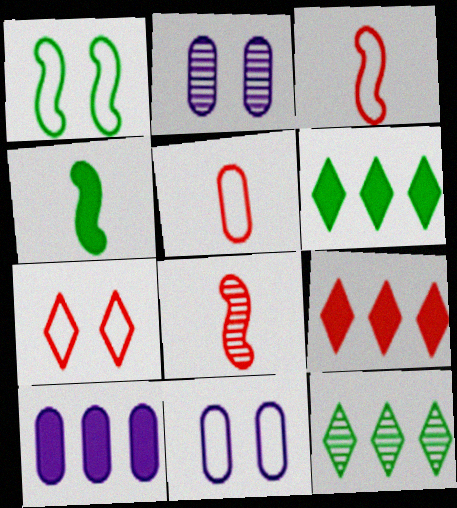[[1, 7, 11], 
[2, 3, 6], 
[2, 8, 12], 
[6, 8, 11]]